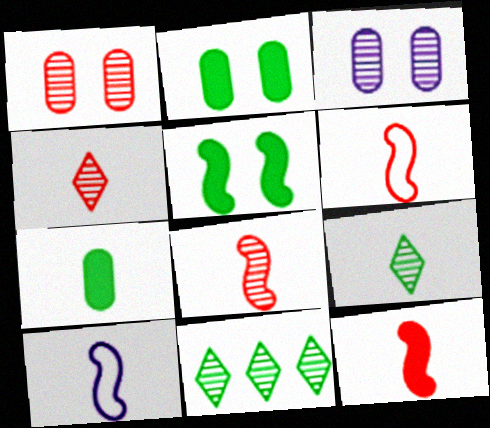[[3, 8, 11], 
[4, 7, 10], 
[6, 8, 12]]